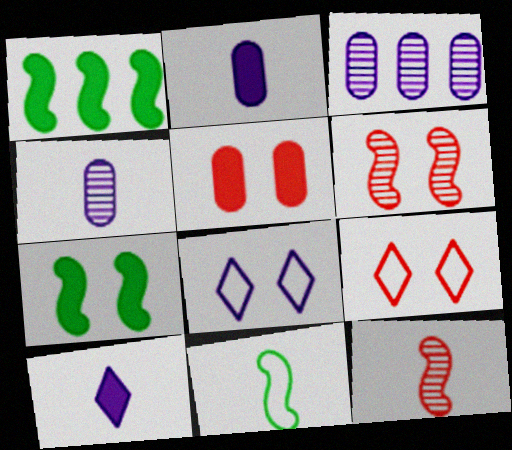[[1, 4, 9], 
[1, 5, 10], 
[5, 6, 9]]